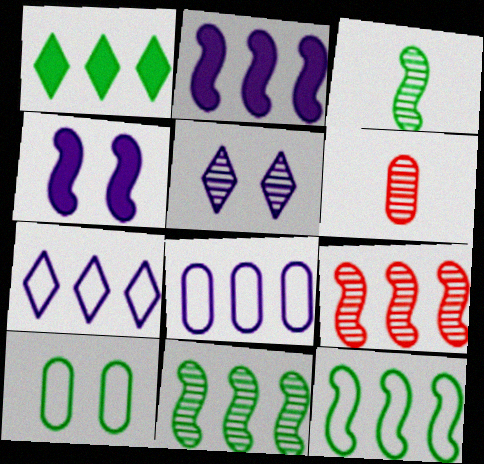[[1, 3, 10], 
[1, 8, 9], 
[2, 9, 12], 
[5, 6, 11]]